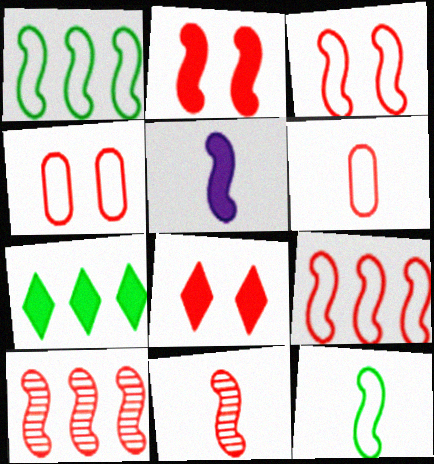[[2, 9, 11], 
[5, 11, 12], 
[6, 8, 10]]